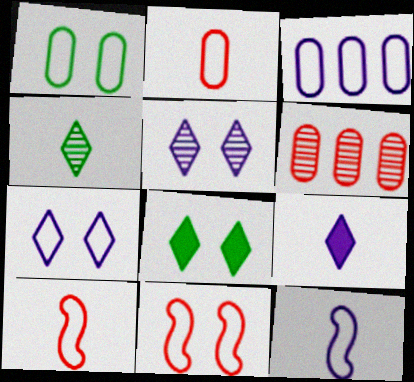[[1, 2, 3], 
[1, 7, 11], 
[3, 7, 12], 
[6, 8, 12]]